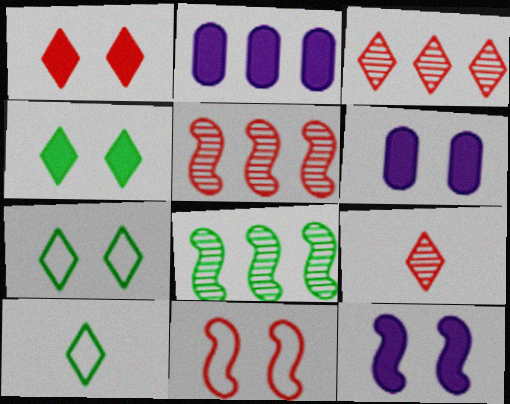[[5, 6, 10]]